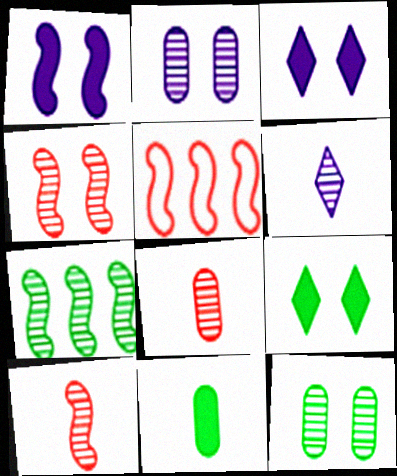[]